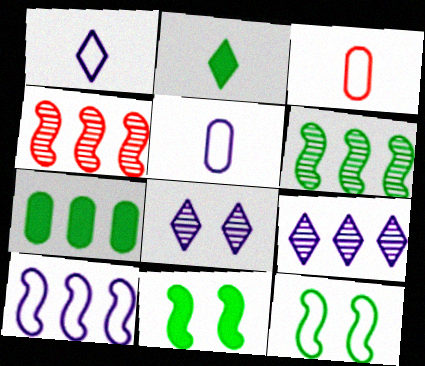[[2, 7, 11], 
[3, 9, 11]]